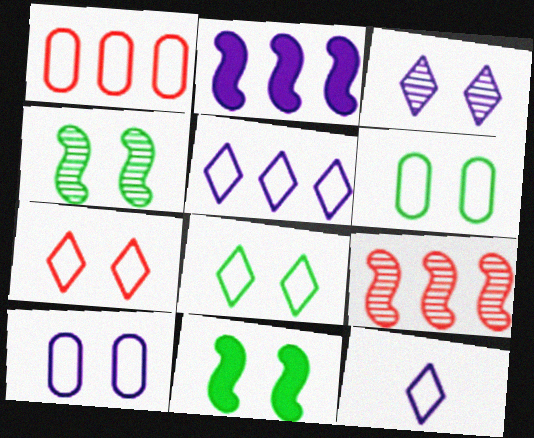[]